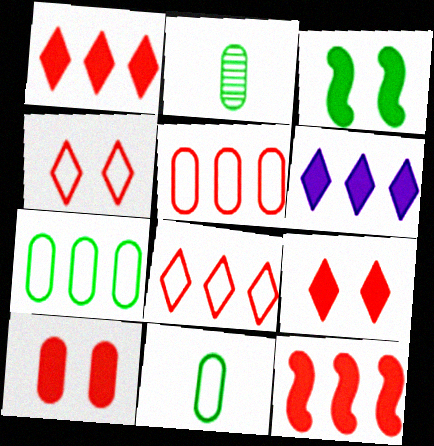[]